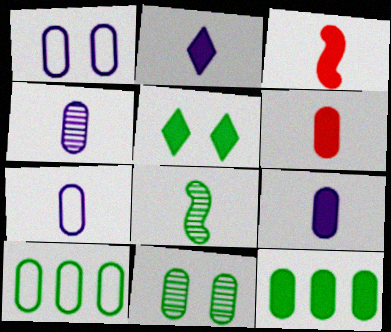[[4, 7, 9], 
[5, 8, 10]]